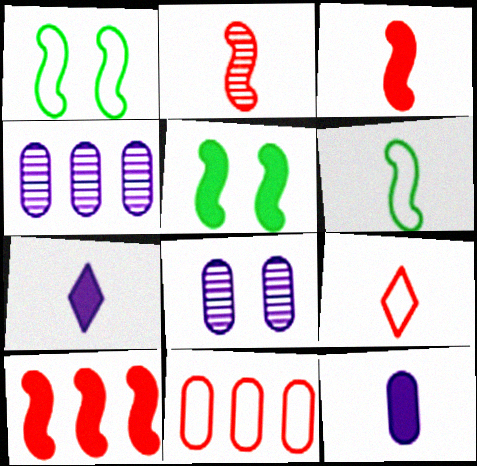[[4, 5, 9]]